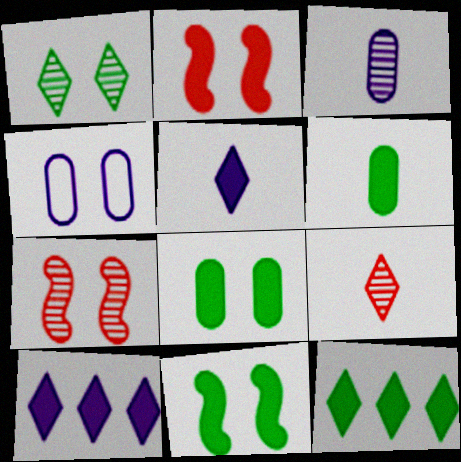[[1, 2, 4], 
[2, 6, 10], 
[6, 11, 12]]